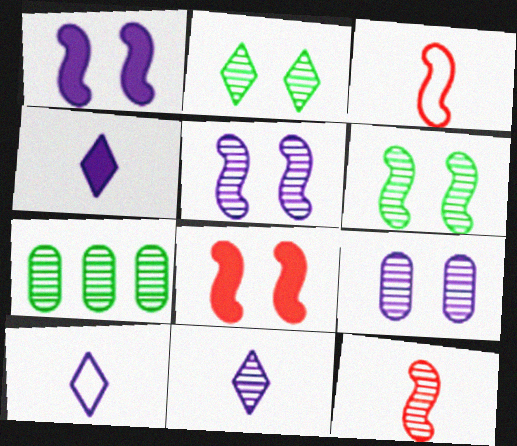[[4, 10, 11], 
[7, 8, 10]]